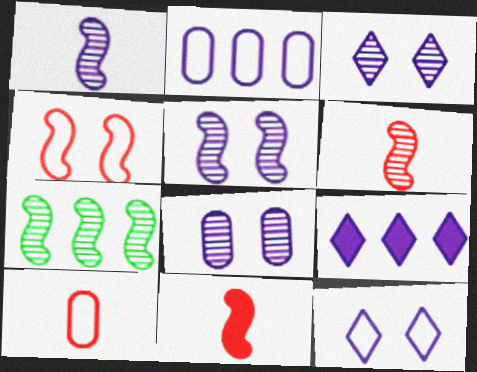[[3, 5, 8], 
[5, 6, 7]]